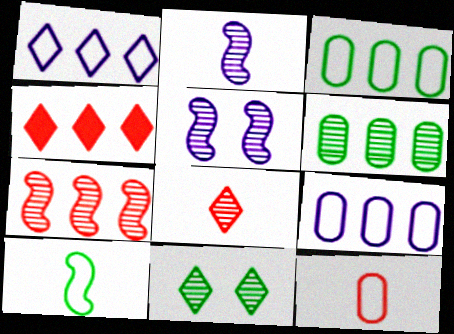[[5, 6, 8]]